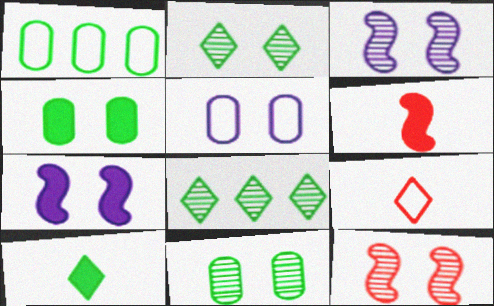[[5, 6, 8]]